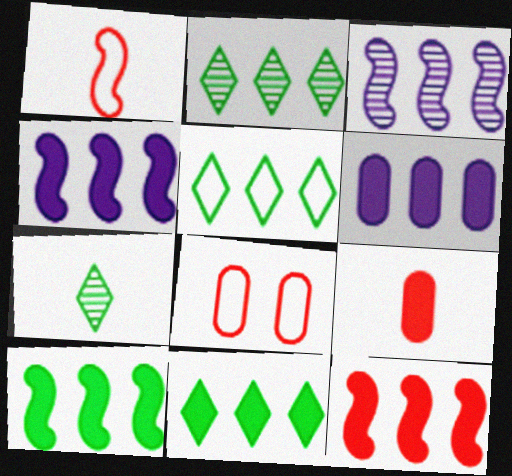[[2, 5, 11], 
[4, 7, 8], 
[4, 10, 12], 
[6, 11, 12]]